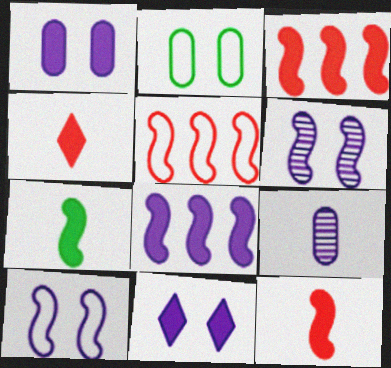[[5, 6, 7]]